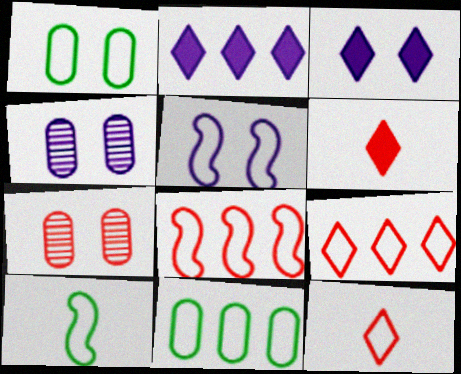[[2, 7, 10], 
[3, 4, 5], 
[5, 8, 10], 
[5, 11, 12], 
[6, 7, 8]]